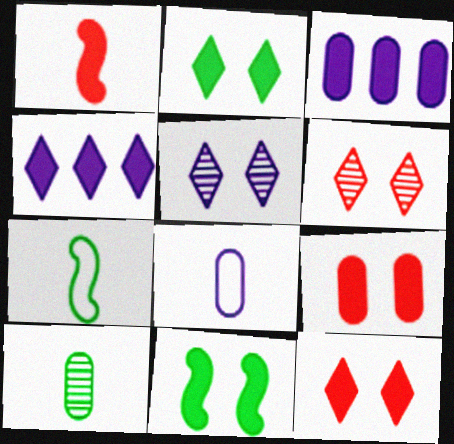[[1, 2, 3], 
[3, 6, 7]]